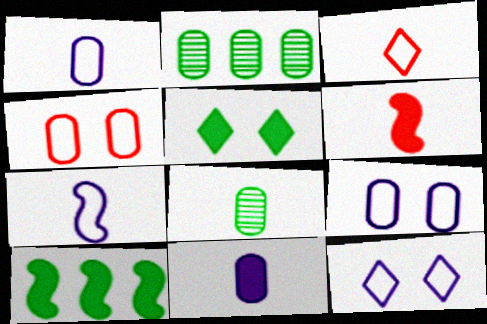[[2, 4, 11], 
[2, 6, 12]]